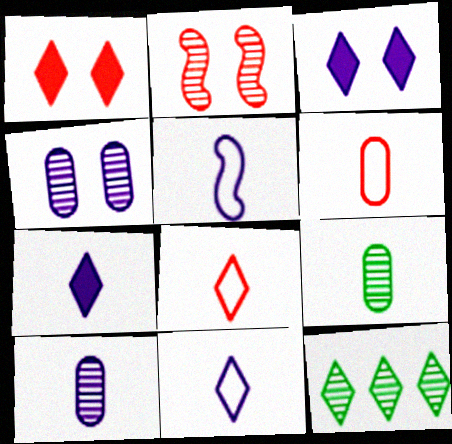[[1, 11, 12], 
[2, 10, 12], 
[3, 8, 12], 
[5, 7, 10]]